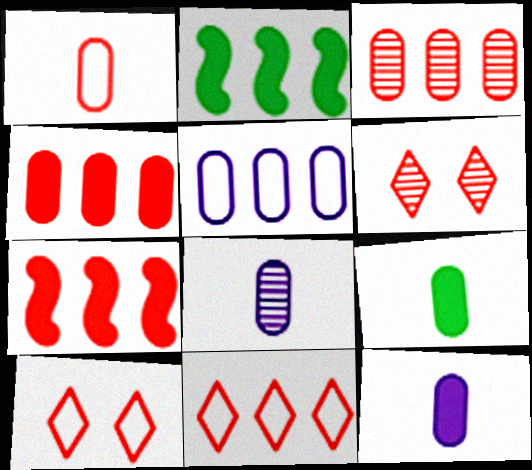[[1, 6, 7], 
[1, 8, 9], 
[2, 8, 10], 
[3, 7, 11]]